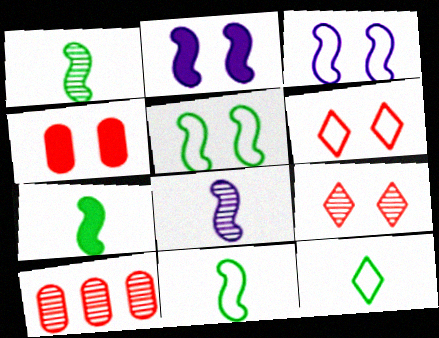[[1, 7, 11], 
[2, 10, 12]]